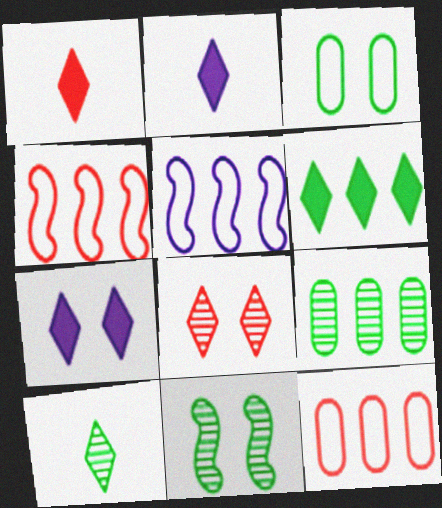[[1, 6, 7], 
[2, 11, 12], 
[9, 10, 11]]